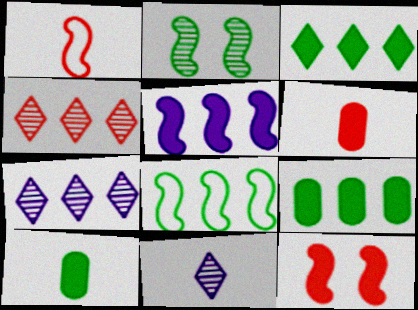[[1, 2, 5], 
[1, 10, 11]]